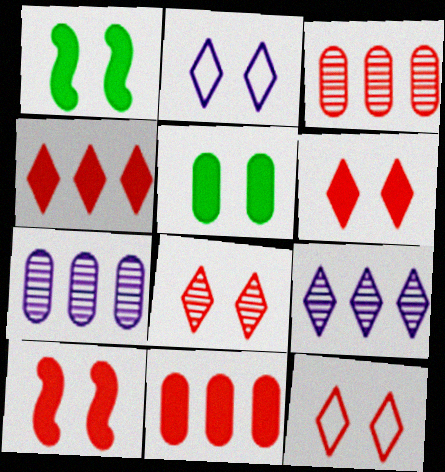[[6, 8, 12]]